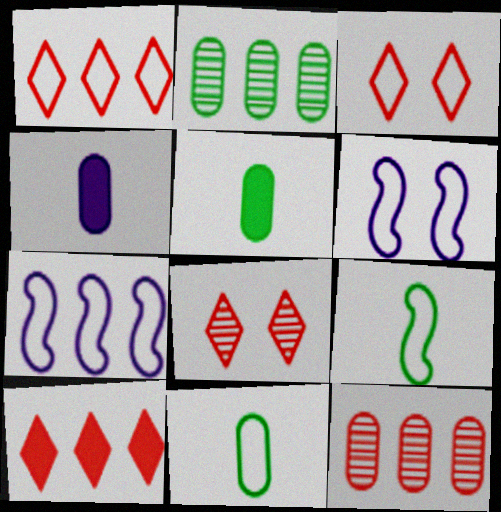[[1, 6, 11], 
[2, 7, 10], 
[3, 7, 11], 
[5, 7, 8]]